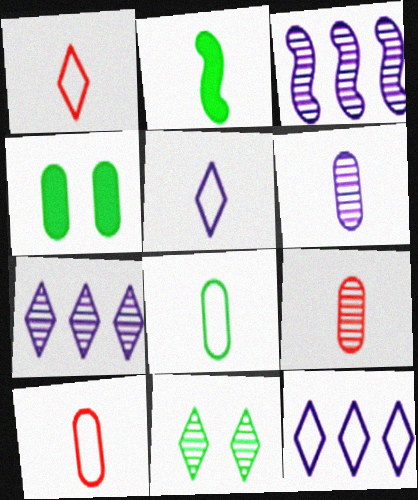[[1, 2, 6], 
[1, 3, 4], 
[2, 5, 9], 
[3, 9, 11]]